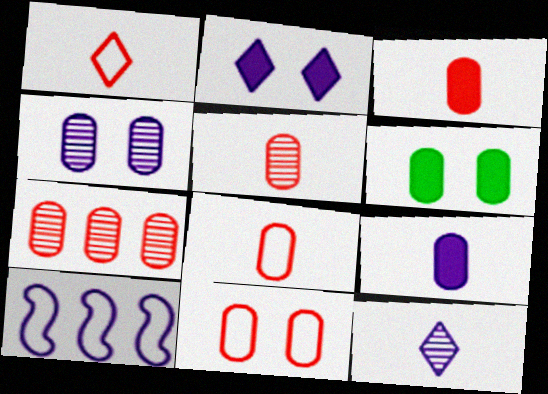[[3, 5, 8], 
[3, 7, 11], 
[4, 6, 11]]